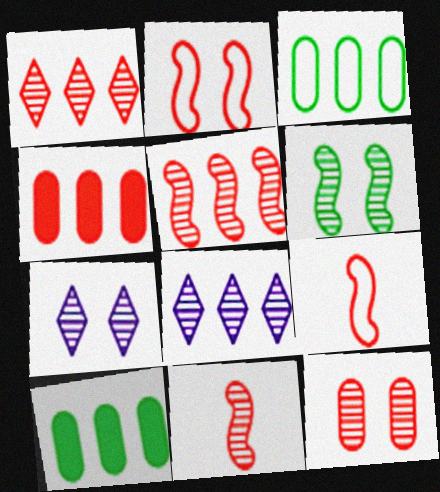[[1, 11, 12], 
[6, 7, 12], 
[7, 9, 10]]